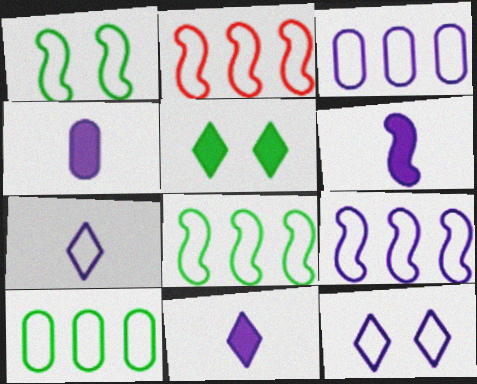[[2, 8, 9], 
[4, 6, 11]]